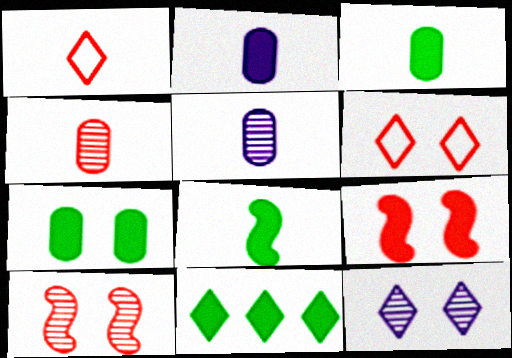[[1, 5, 8], 
[1, 11, 12], 
[2, 9, 11], 
[7, 8, 11]]